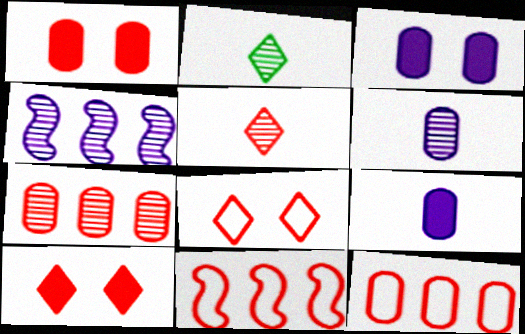[[1, 5, 11], 
[2, 3, 11]]